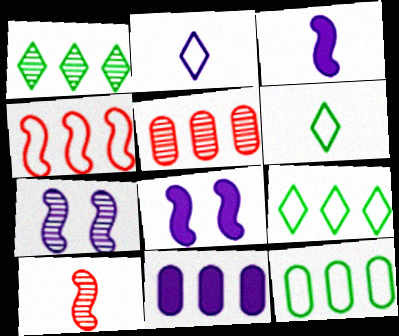[[1, 4, 11], 
[2, 7, 11], 
[5, 6, 8], 
[5, 11, 12]]